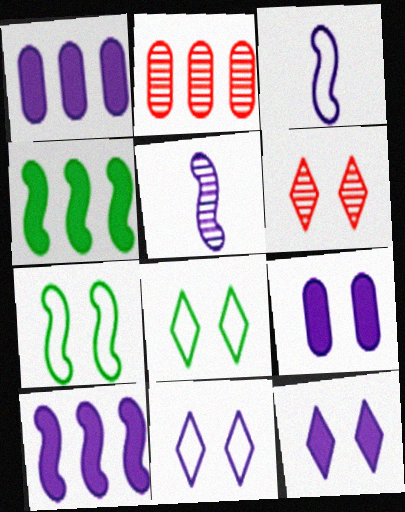[[1, 5, 11], 
[6, 7, 9], 
[6, 8, 12]]